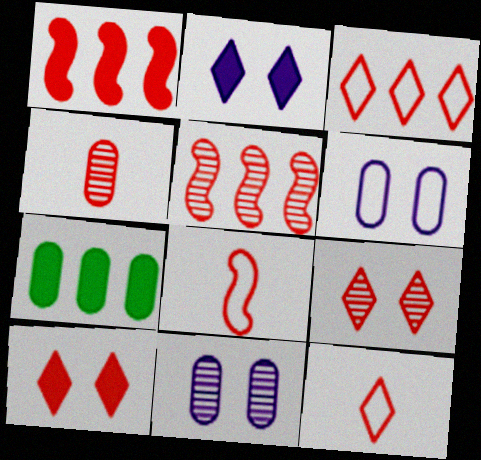[[4, 5, 9], 
[4, 6, 7]]